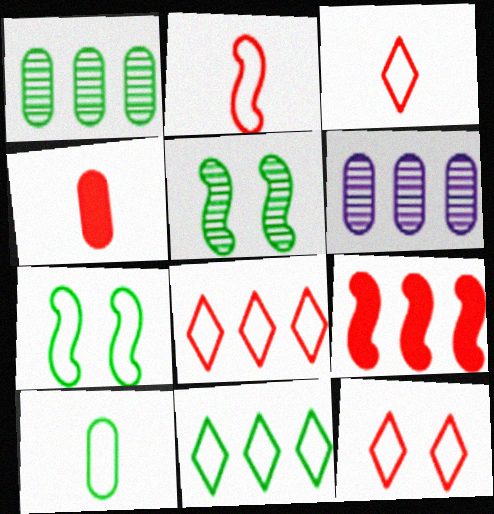[[3, 8, 12], 
[6, 9, 11], 
[7, 10, 11]]